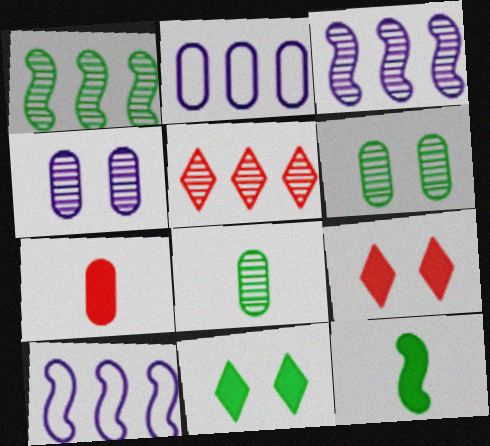[[2, 6, 7], 
[8, 9, 10]]